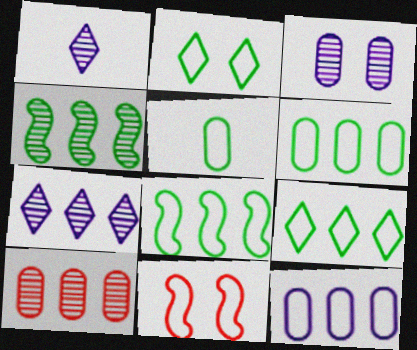[[2, 5, 8], 
[4, 7, 10], 
[6, 8, 9]]